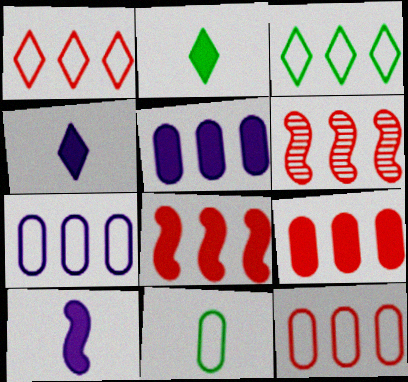[[1, 6, 9], 
[3, 5, 6]]